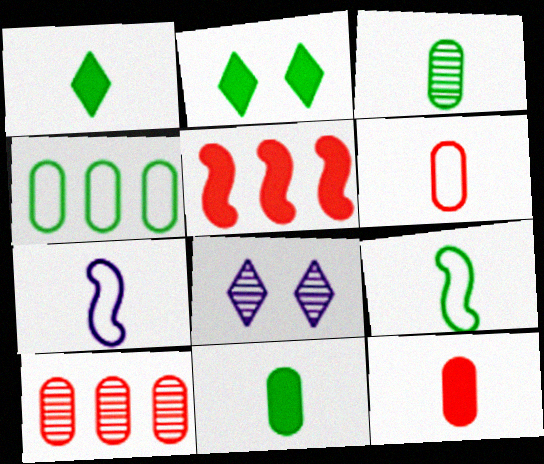[[1, 3, 9], 
[2, 7, 10]]